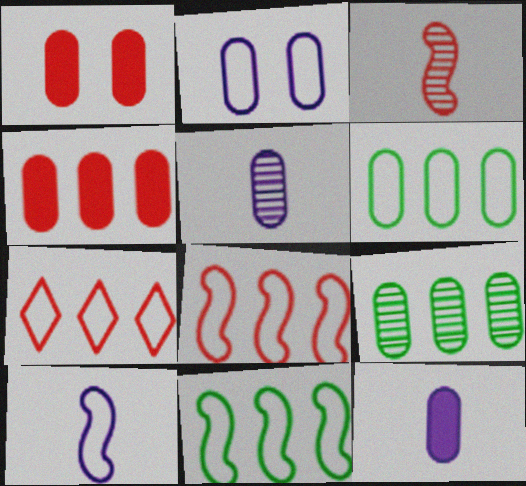[[1, 3, 7], 
[1, 5, 6]]